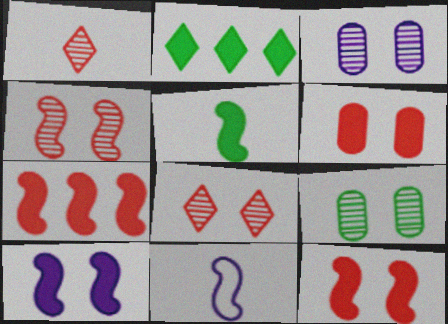[[5, 7, 10]]